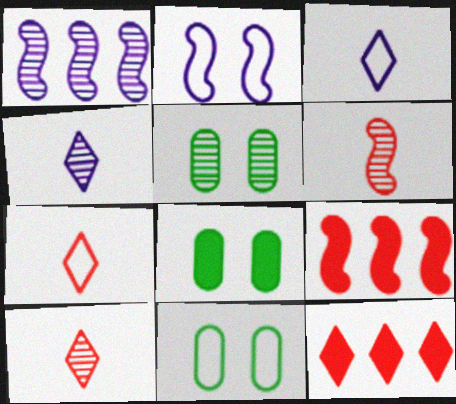[[1, 5, 10], 
[1, 7, 8], 
[3, 5, 9], 
[4, 9, 11], 
[5, 8, 11]]